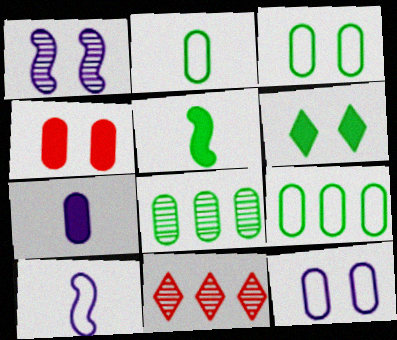[[2, 3, 9], 
[5, 11, 12]]